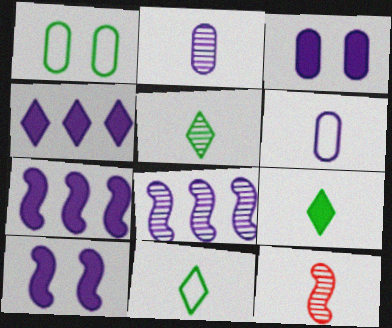[[1, 4, 12], 
[2, 5, 12], 
[5, 9, 11], 
[6, 9, 12]]